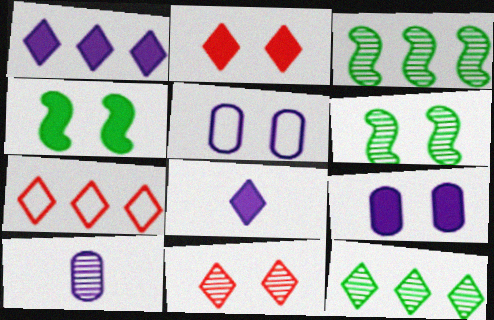[[1, 7, 12], 
[2, 4, 9], 
[2, 5, 6], 
[3, 10, 11], 
[4, 5, 11], 
[4, 7, 10]]